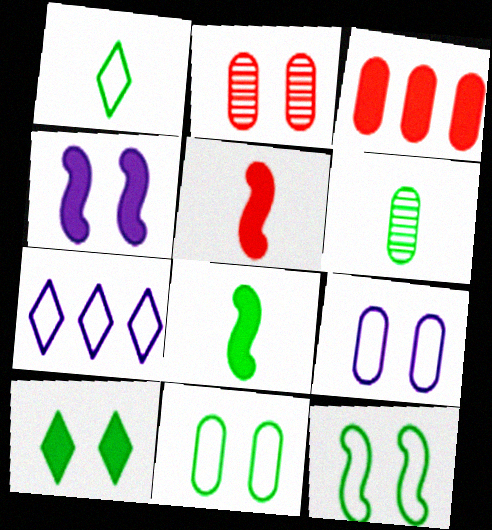[[1, 6, 8], 
[2, 7, 8], 
[3, 6, 9]]